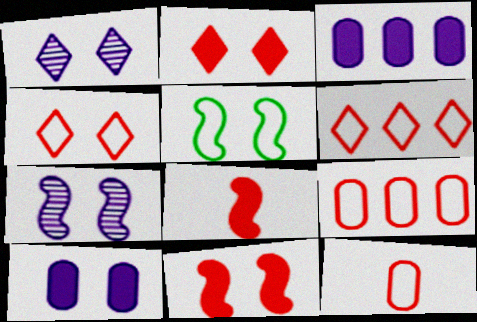[[5, 7, 11]]